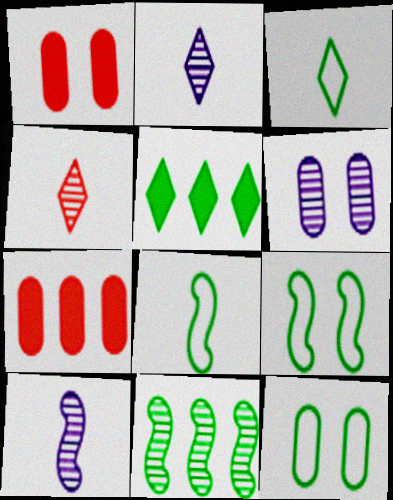[[1, 6, 12], 
[2, 7, 9], 
[4, 6, 11]]